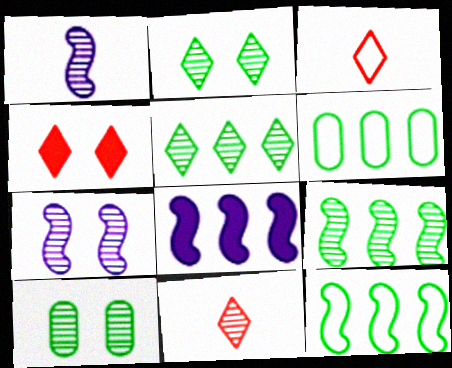[[1, 4, 6], 
[3, 8, 10]]